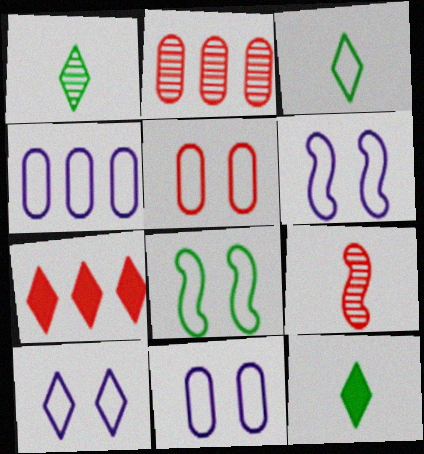[[1, 3, 12], 
[1, 7, 10], 
[2, 6, 12], 
[5, 7, 9], 
[5, 8, 10], 
[6, 10, 11]]